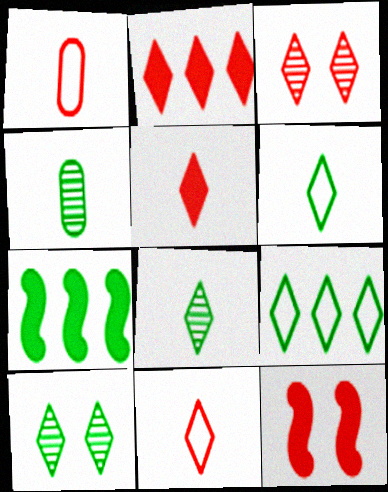[[2, 3, 11]]